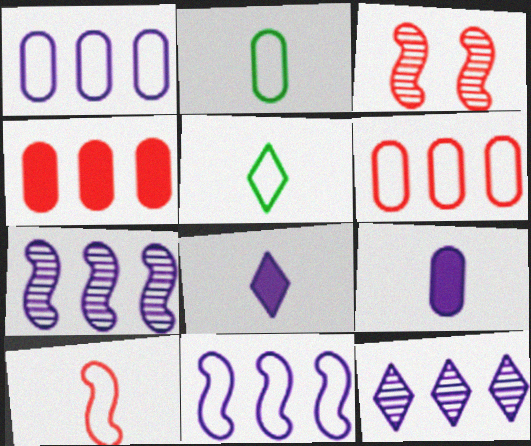[]